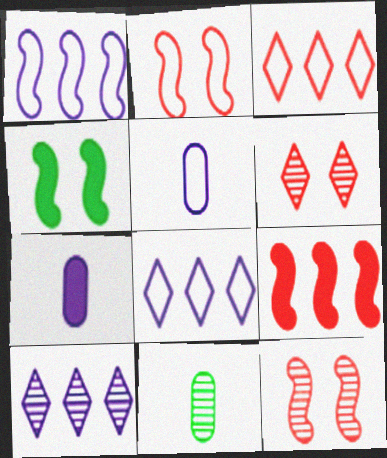[[10, 11, 12]]